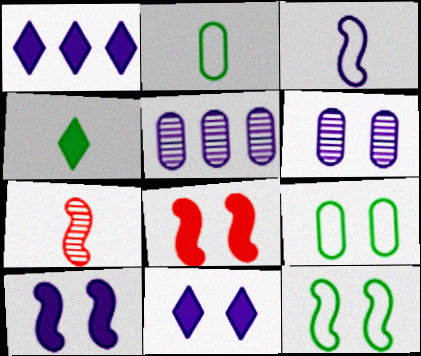[[1, 3, 6], 
[1, 7, 9], 
[3, 5, 11]]